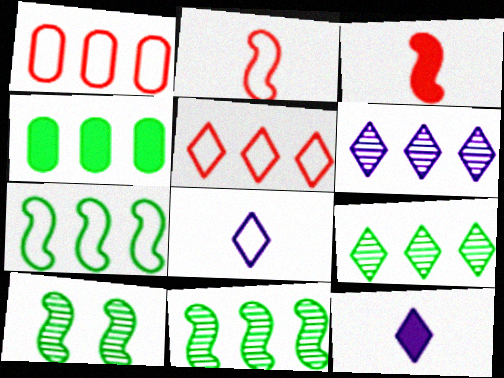[[1, 10, 12], 
[4, 7, 9]]